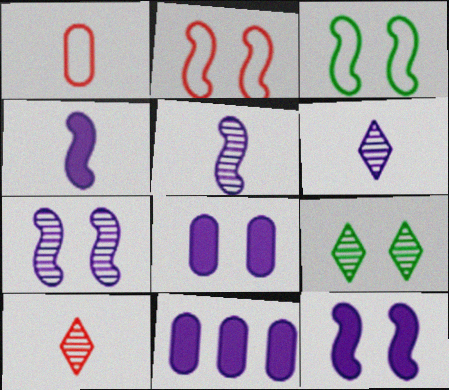[[2, 8, 9], 
[3, 10, 11]]